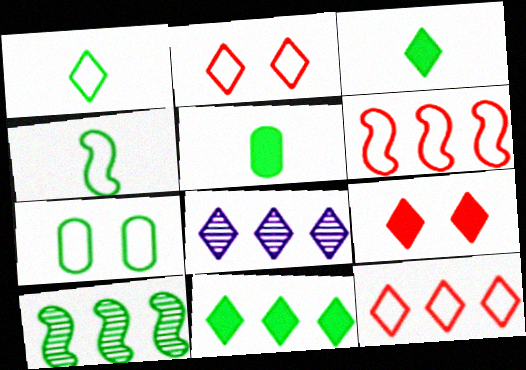[[1, 8, 9], 
[2, 3, 8], 
[3, 7, 10], 
[8, 11, 12]]